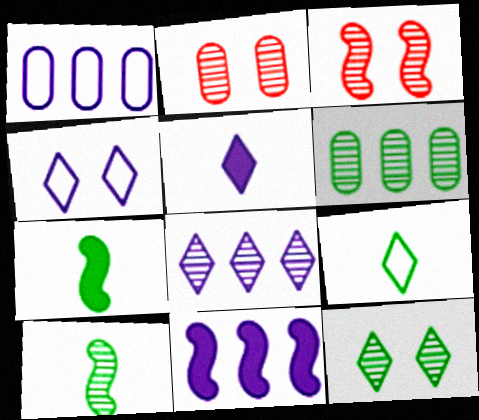[[1, 8, 11], 
[2, 8, 10], 
[2, 9, 11], 
[4, 5, 8], 
[6, 10, 12]]